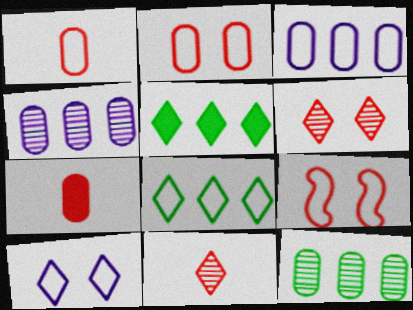[[5, 10, 11]]